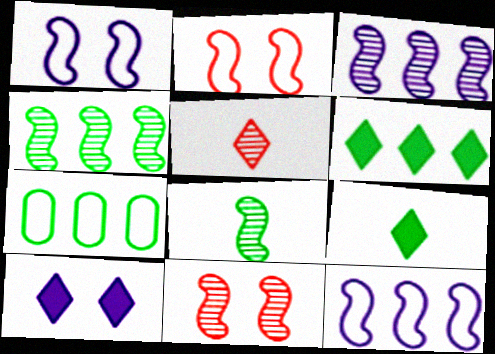[[3, 8, 11], 
[4, 6, 7]]